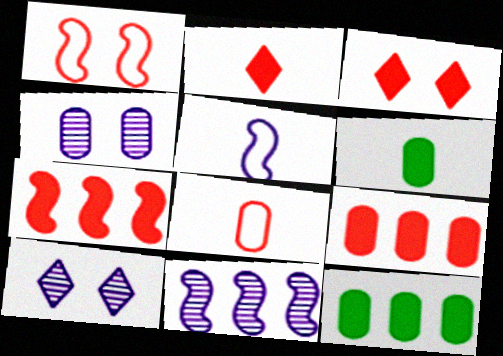[[4, 8, 12]]